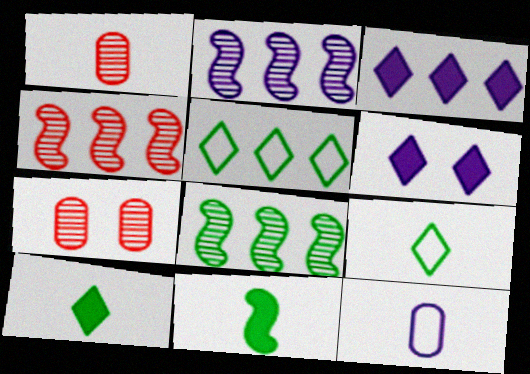[[2, 4, 8], 
[2, 6, 12]]